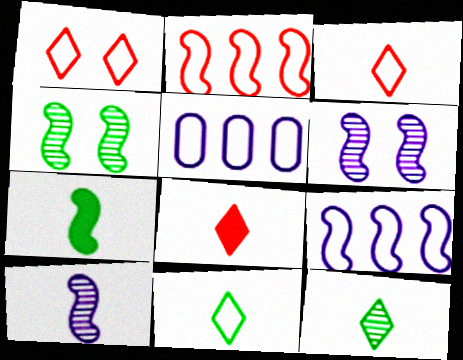[[2, 6, 7], 
[4, 5, 8]]